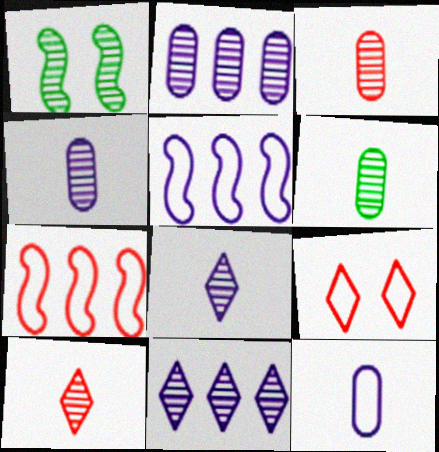[[1, 2, 10], 
[1, 3, 11], 
[3, 4, 6]]